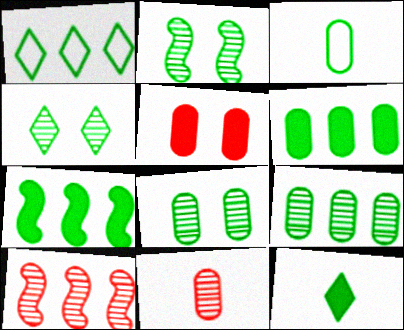[[1, 4, 12], 
[1, 7, 9], 
[2, 4, 8], 
[3, 4, 7], 
[3, 6, 8]]